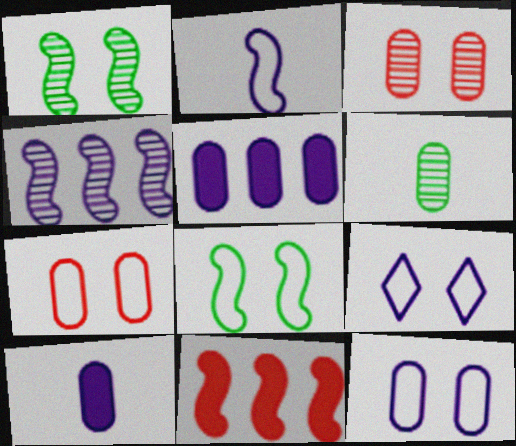[[1, 2, 11], 
[4, 9, 10], 
[5, 6, 7], 
[6, 9, 11], 
[7, 8, 9]]